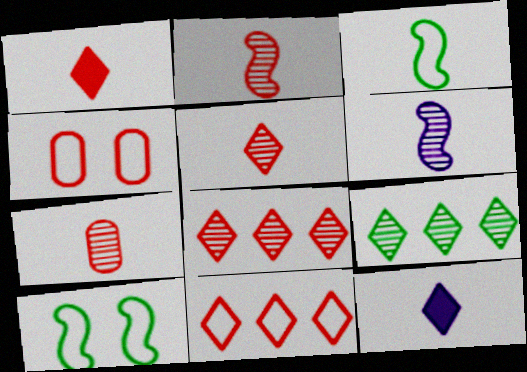[[2, 5, 7], 
[3, 7, 12]]